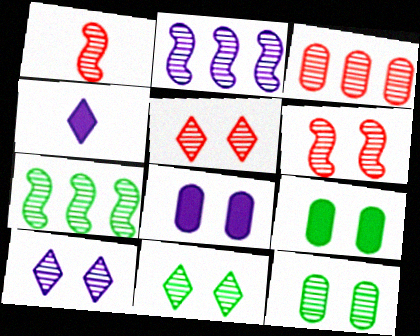[[1, 3, 5], 
[5, 10, 11], 
[6, 10, 12]]